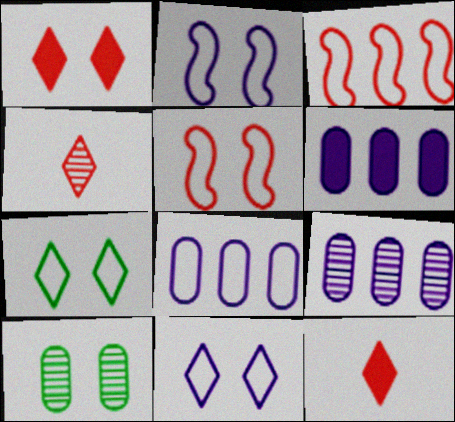[[1, 2, 10], 
[6, 8, 9]]